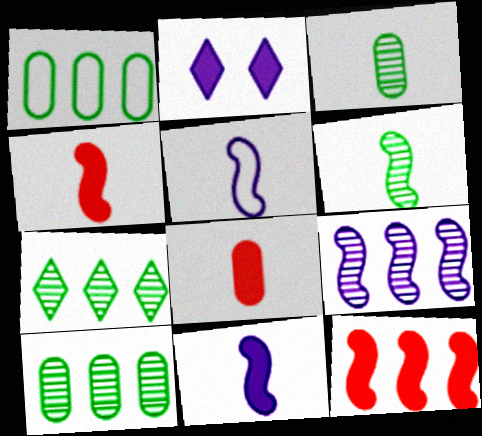[[4, 5, 6]]